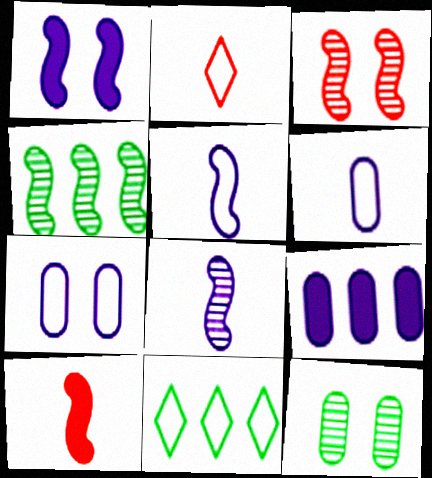[[3, 4, 8]]